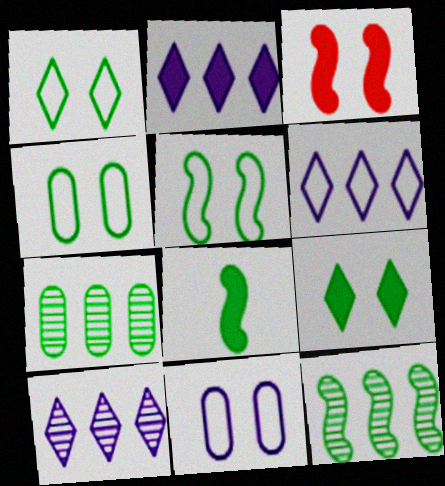[[1, 4, 5], 
[1, 7, 8], 
[2, 6, 10], 
[5, 8, 12]]